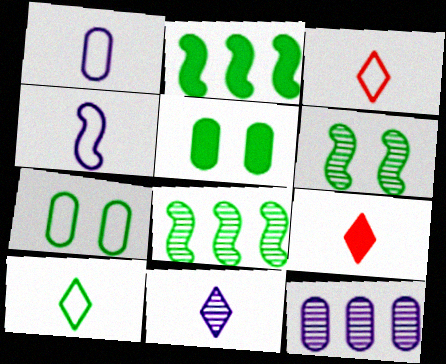[[5, 8, 10], 
[9, 10, 11]]